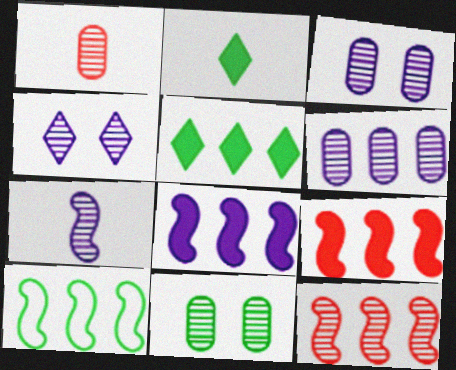[[1, 6, 11], 
[2, 10, 11], 
[4, 6, 7], 
[8, 10, 12]]